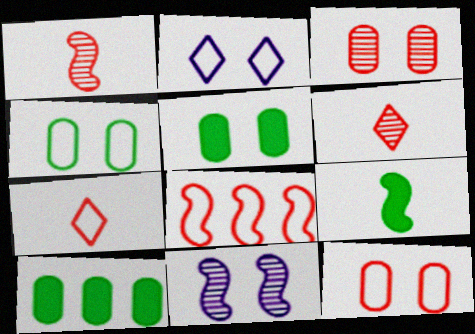[[1, 2, 10], 
[7, 8, 12], 
[7, 10, 11], 
[8, 9, 11]]